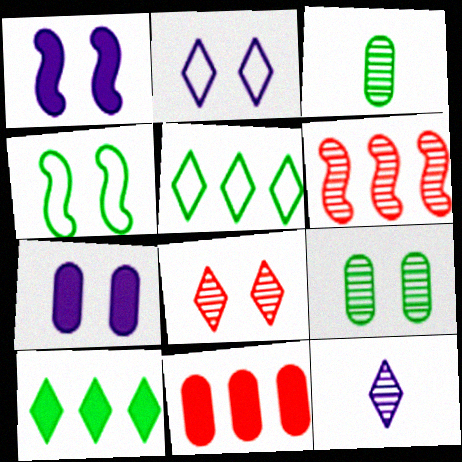[[3, 4, 10], 
[4, 7, 8], 
[4, 11, 12], 
[6, 9, 12]]